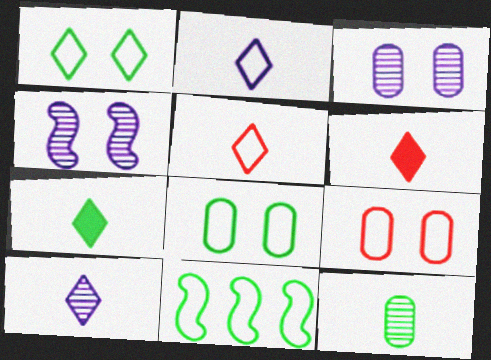[[2, 9, 11], 
[3, 6, 11], 
[5, 7, 10]]